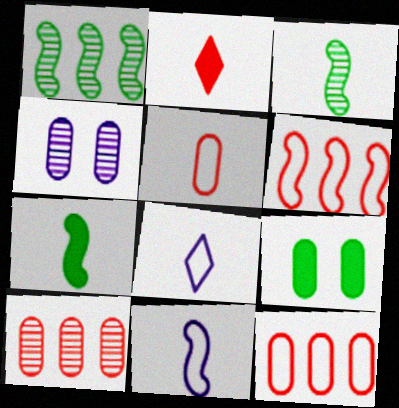[]